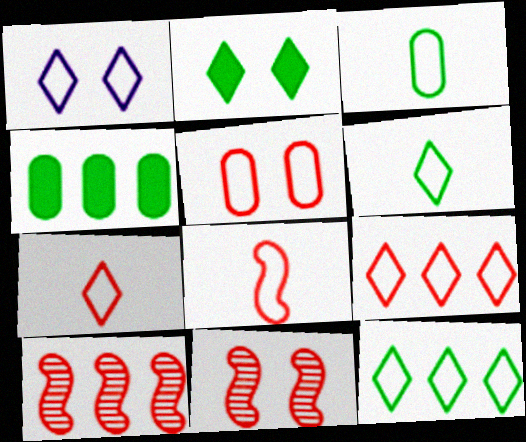[[1, 6, 9], 
[1, 7, 12], 
[5, 8, 9]]